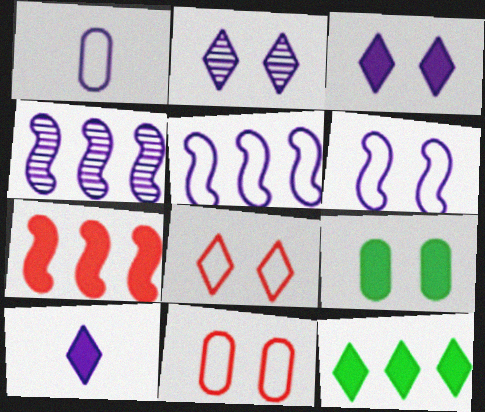[[1, 3, 4], 
[7, 9, 10]]